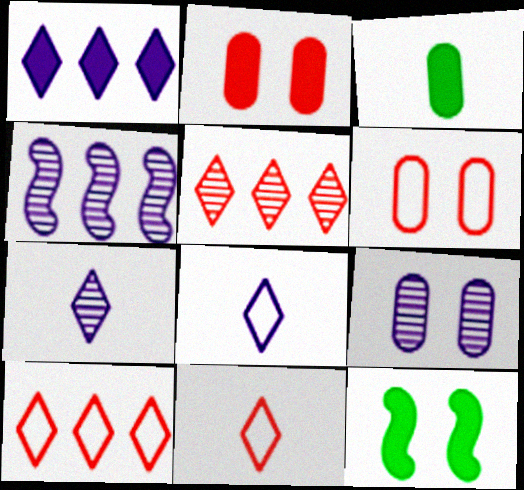[[4, 7, 9]]